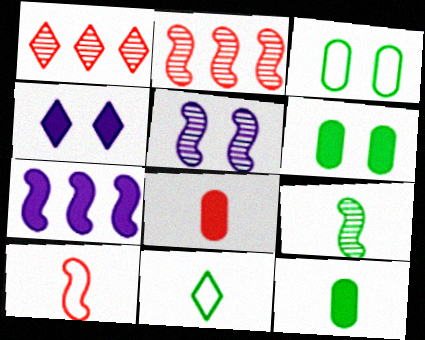[[1, 4, 11], 
[2, 5, 9], 
[9, 11, 12]]